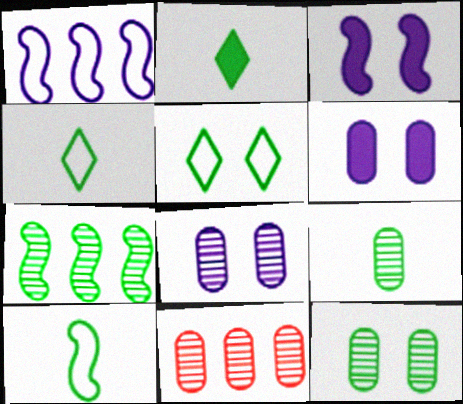[[2, 9, 10], 
[3, 4, 11], 
[8, 9, 11]]